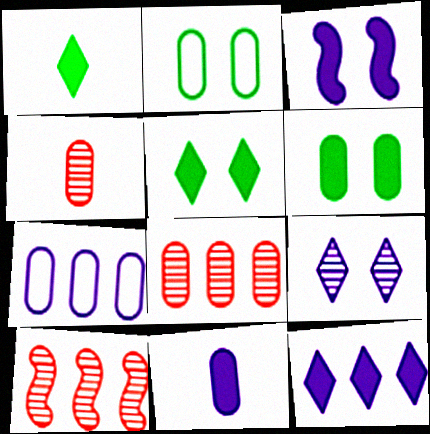[[2, 8, 11], 
[3, 11, 12], 
[4, 6, 7]]